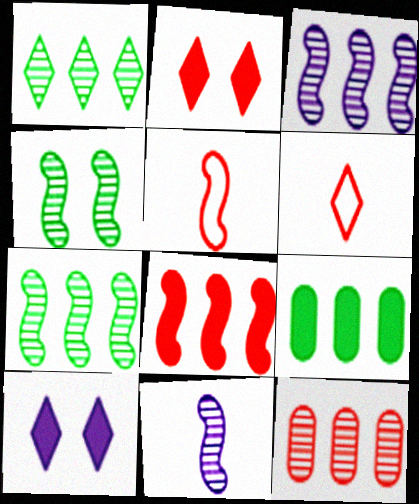[[1, 3, 12], 
[1, 6, 10], 
[2, 5, 12]]